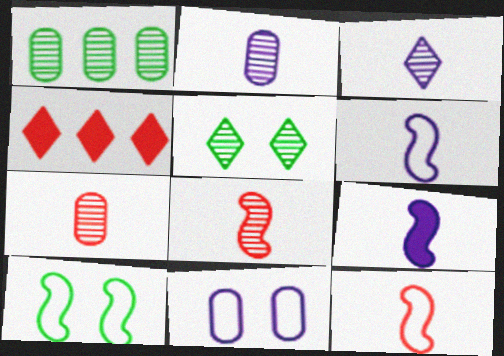[[2, 4, 10]]